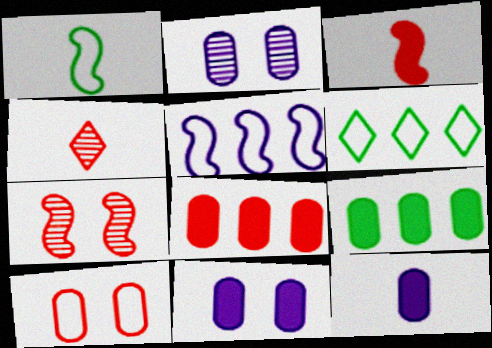[[1, 4, 12], 
[2, 3, 6], 
[6, 7, 12]]